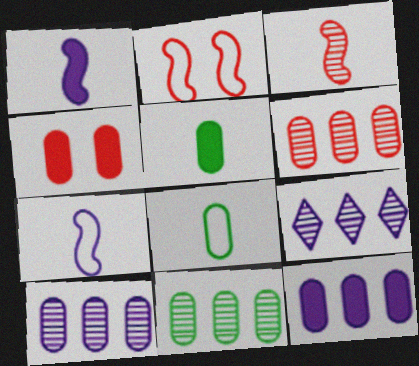[[2, 5, 9], 
[4, 5, 12], 
[4, 8, 10], 
[6, 10, 11]]